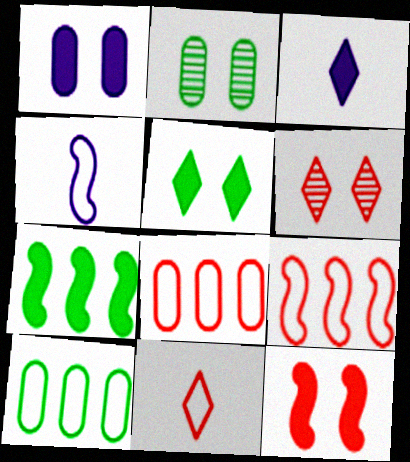[[1, 5, 12], 
[2, 3, 9]]